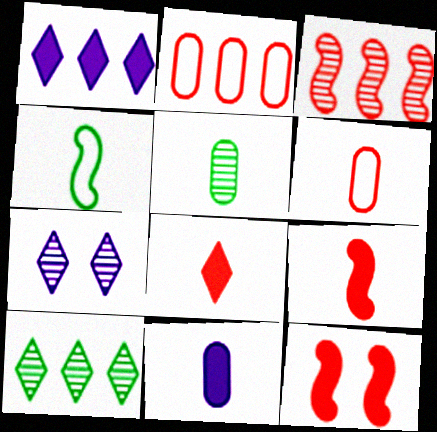[[3, 5, 7], 
[5, 6, 11]]